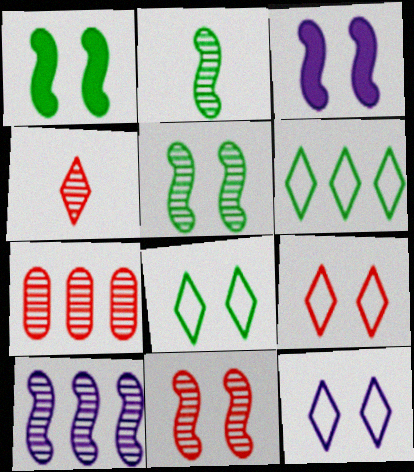[[2, 10, 11], 
[4, 7, 11], 
[8, 9, 12]]